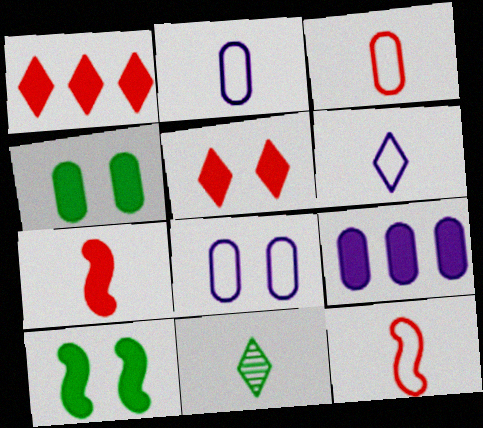[[2, 7, 11]]